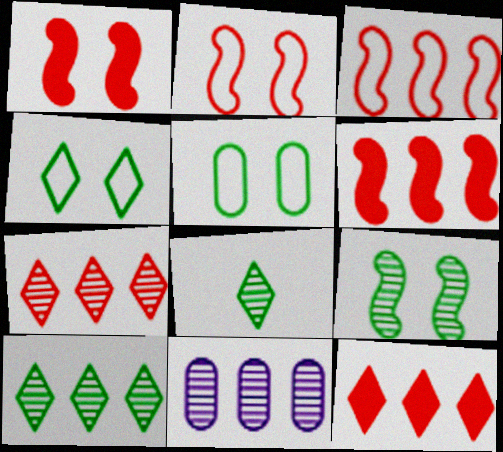[]